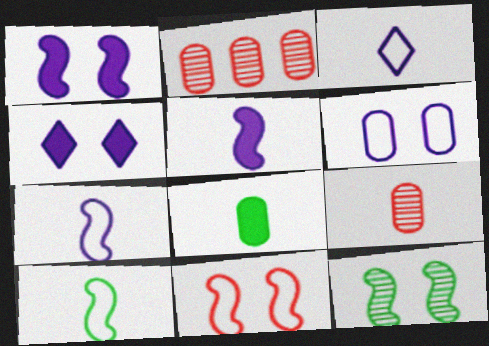[[1, 11, 12], 
[2, 4, 10], 
[2, 6, 8]]